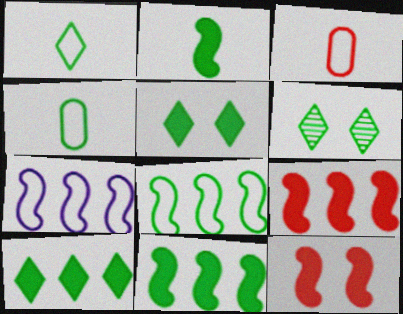[[1, 6, 10], 
[4, 6, 11]]